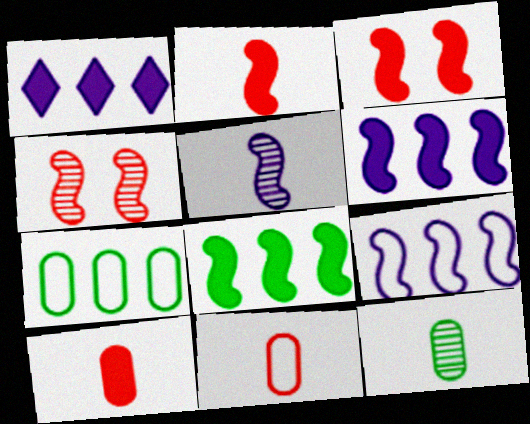[]